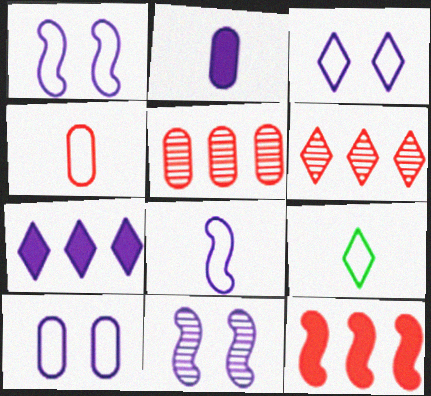[[1, 3, 10], 
[4, 8, 9]]